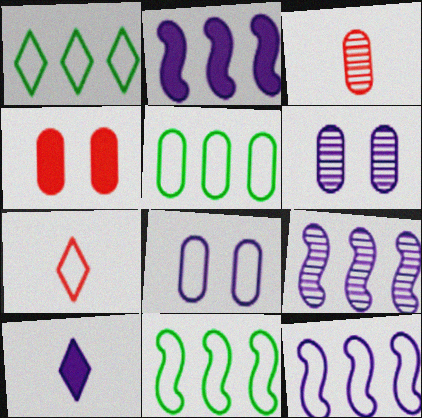[[1, 5, 11], 
[2, 9, 12], 
[6, 10, 12], 
[7, 8, 11], 
[8, 9, 10]]